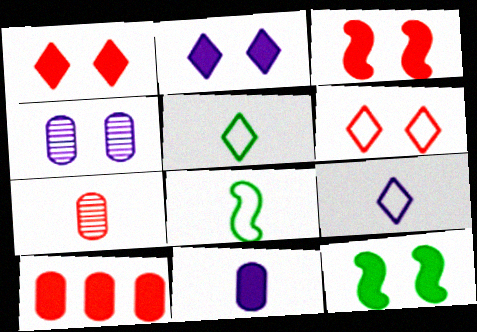[[4, 6, 12]]